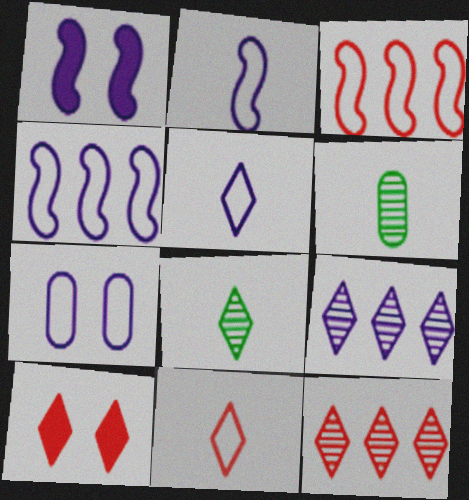[[4, 5, 7], 
[4, 6, 10], 
[10, 11, 12]]